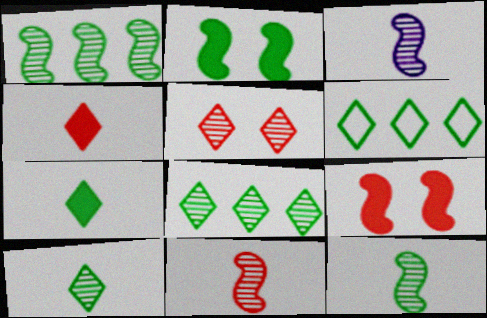[[3, 11, 12]]